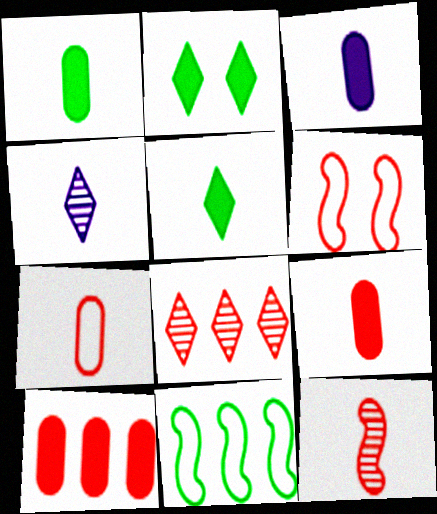[[1, 3, 9], 
[6, 8, 9]]